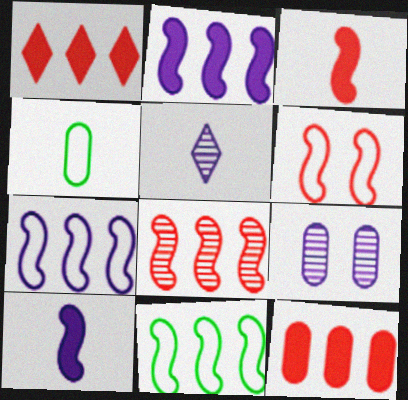[[2, 8, 11], 
[3, 4, 5], 
[3, 6, 8], 
[4, 9, 12]]